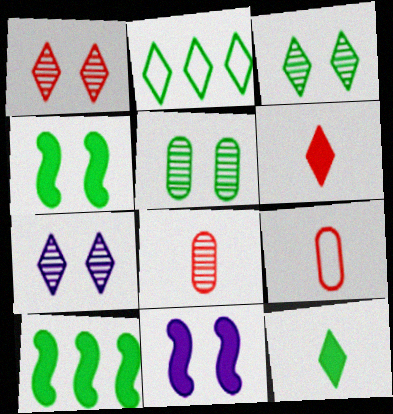[[1, 3, 7], 
[2, 3, 12], 
[2, 6, 7], 
[2, 8, 11], 
[7, 9, 10]]